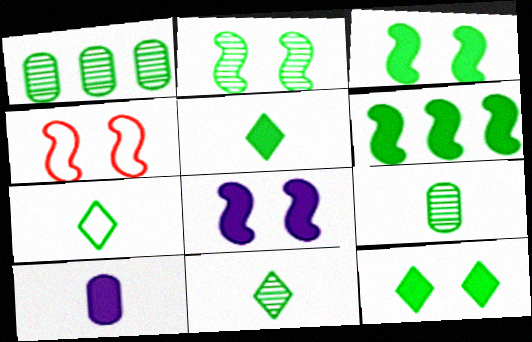[[1, 2, 11], 
[1, 3, 7], 
[2, 4, 8], 
[5, 7, 11]]